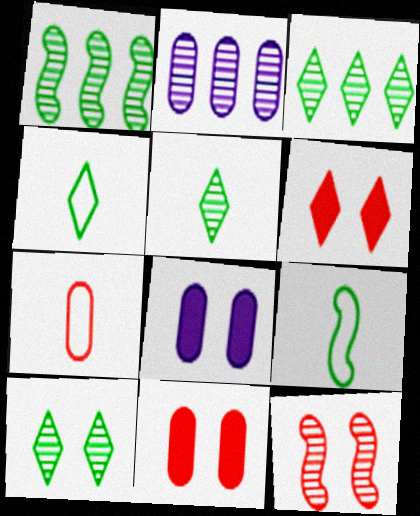[[2, 5, 12], 
[2, 6, 9], 
[3, 5, 10]]